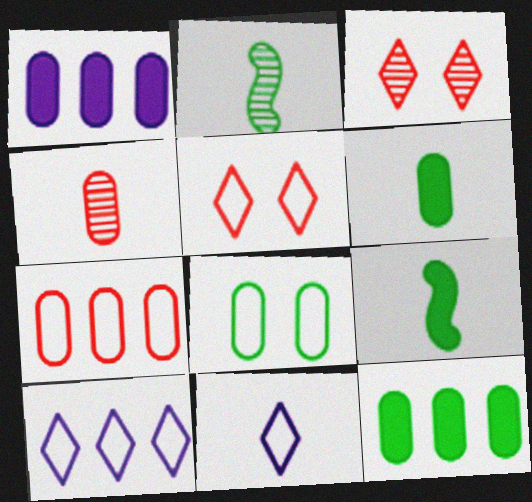[[1, 2, 5], 
[1, 4, 8], 
[4, 9, 11]]